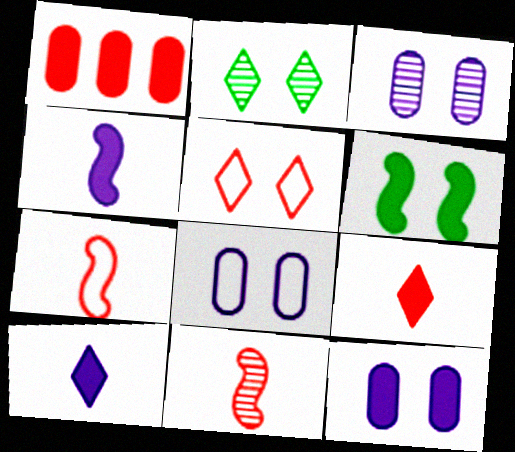[[1, 5, 11], 
[1, 6, 10], 
[3, 5, 6], 
[3, 8, 12]]